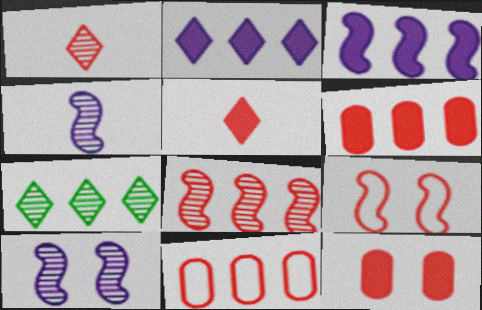[[1, 6, 9], 
[3, 7, 11]]